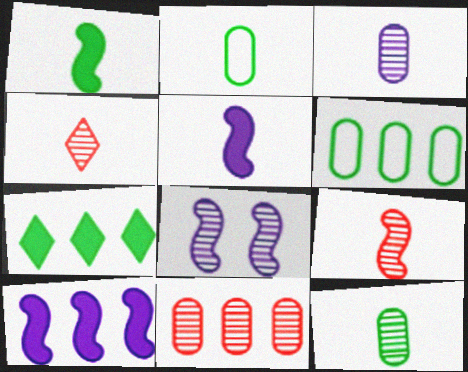[[2, 4, 5]]